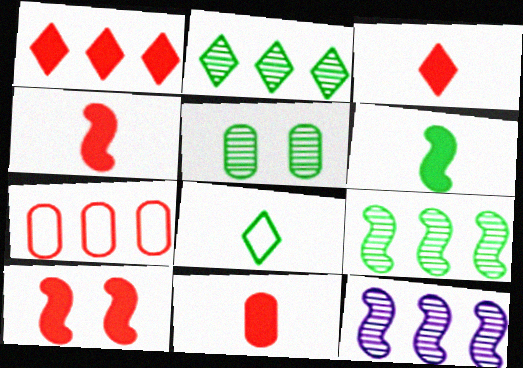[[1, 10, 11], 
[3, 4, 11]]